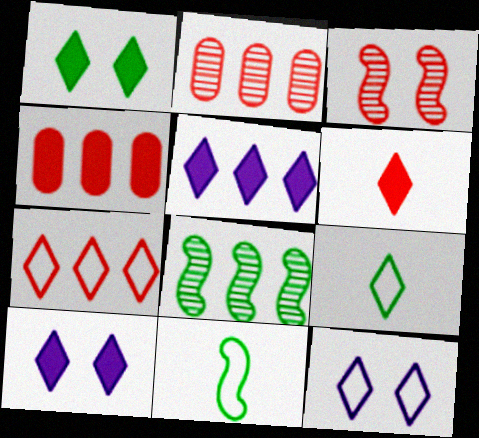[[1, 5, 6], 
[2, 10, 11], 
[7, 9, 12]]